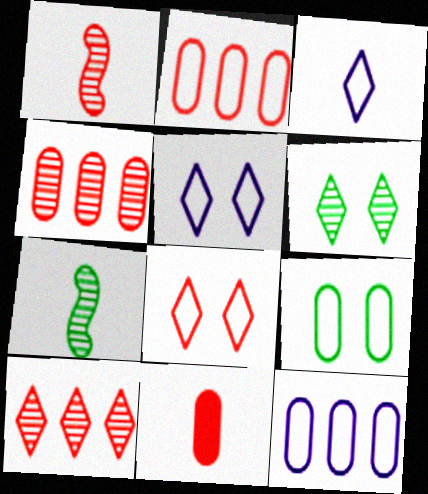[[3, 7, 11]]